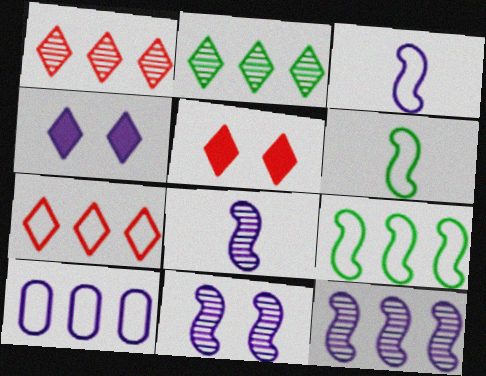[[4, 8, 10], 
[7, 9, 10], 
[8, 11, 12]]